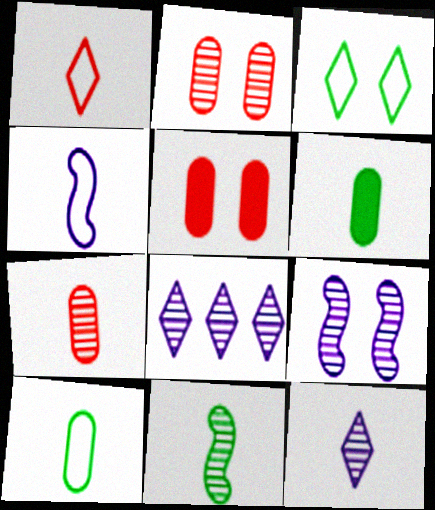[[1, 4, 10], 
[2, 8, 11], 
[3, 5, 9], 
[7, 11, 12]]